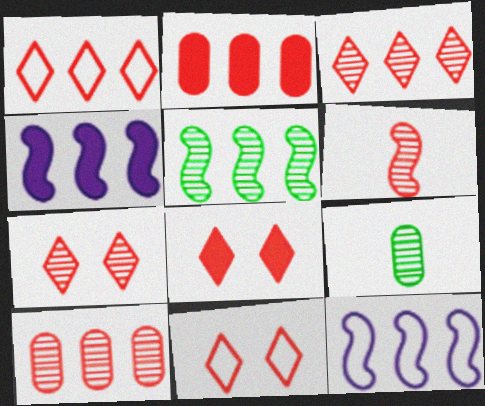[[2, 6, 11], 
[4, 9, 11], 
[6, 7, 10], 
[7, 8, 11], 
[8, 9, 12]]